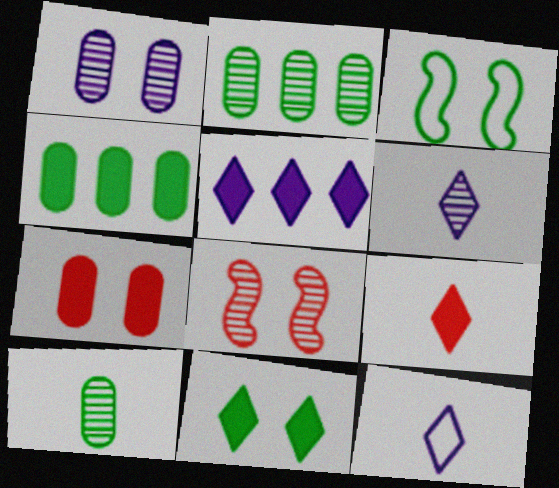[[2, 6, 8], 
[4, 8, 12], 
[5, 9, 11]]